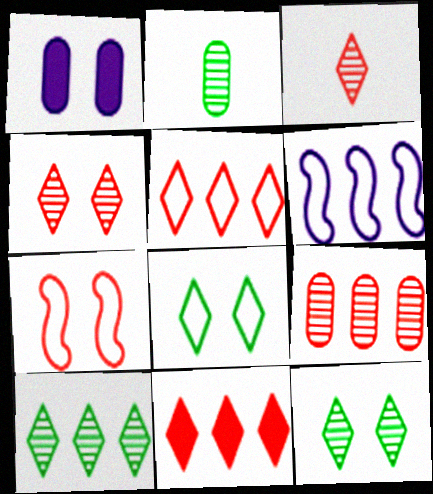[[1, 7, 12]]